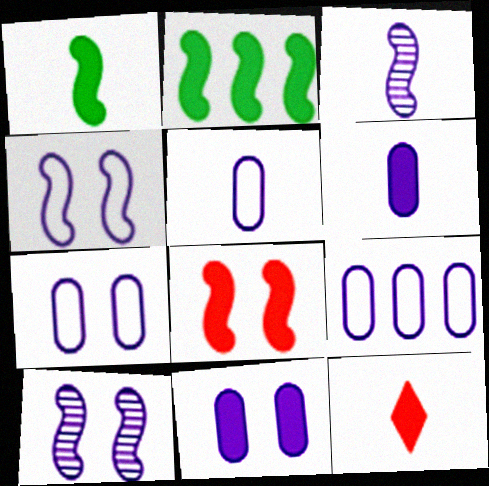[[1, 6, 12], 
[2, 11, 12], 
[5, 7, 9]]